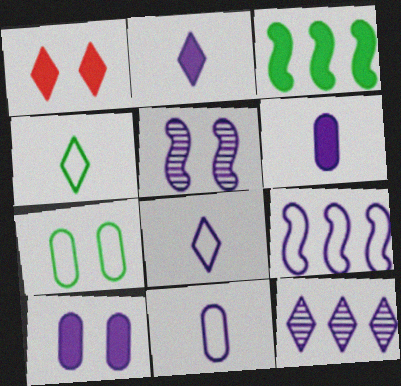[[1, 3, 6], 
[1, 4, 12], 
[1, 5, 7]]